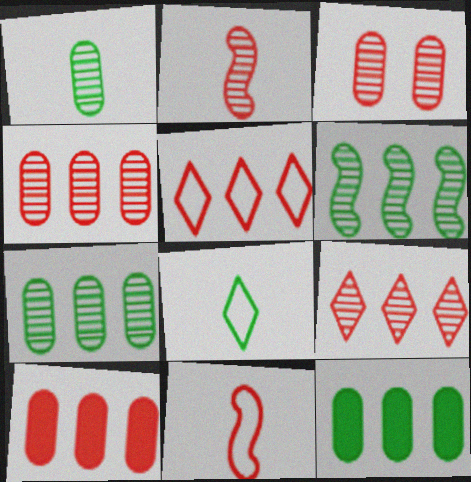[[2, 3, 9]]